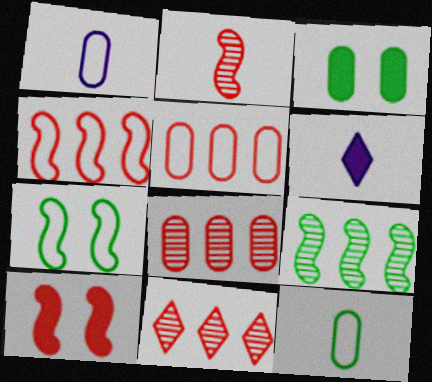[[1, 3, 8], 
[2, 4, 10], 
[2, 6, 12], 
[6, 7, 8]]